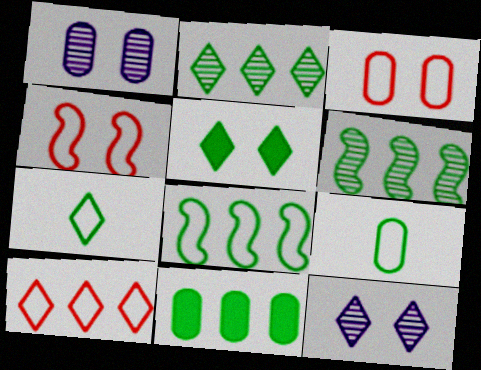[[1, 4, 5], 
[2, 5, 7], 
[2, 8, 11], 
[5, 6, 9]]